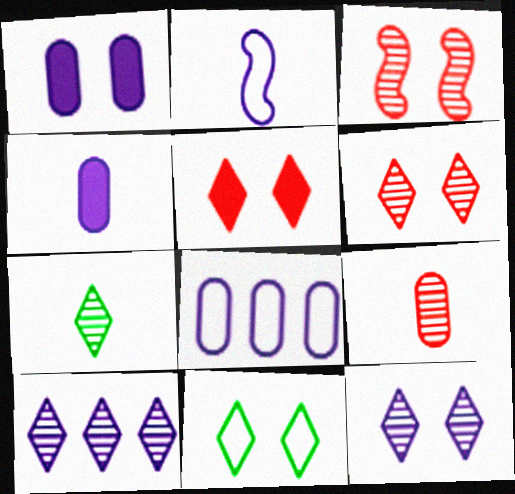[[1, 2, 10], 
[1, 3, 11], 
[5, 11, 12], 
[6, 7, 10]]